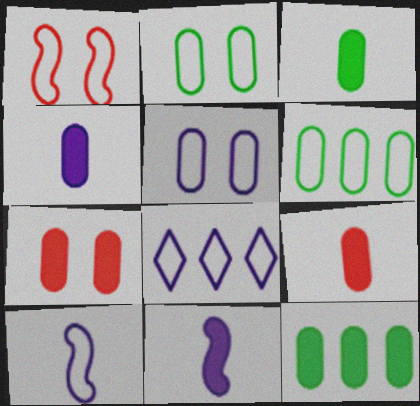[[3, 4, 9], 
[4, 7, 12], 
[5, 8, 10]]